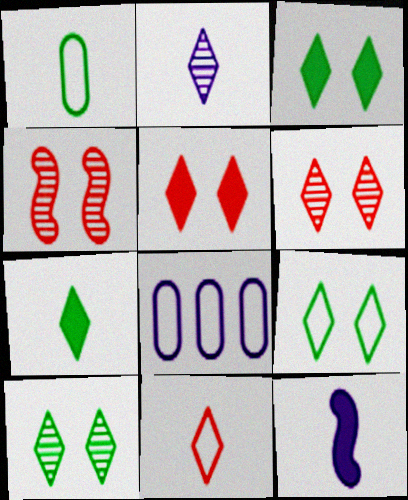[[2, 7, 11], 
[3, 9, 10], 
[4, 7, 8]]